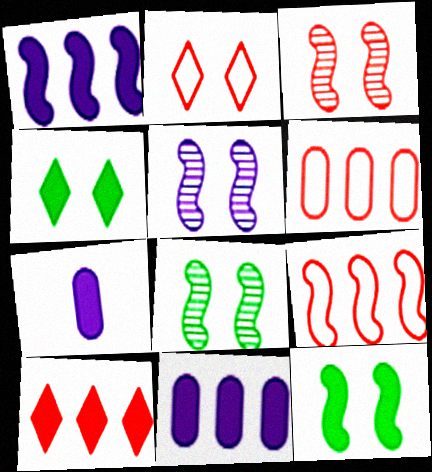[[3, 5, 8], 
[7, 10, 12]]